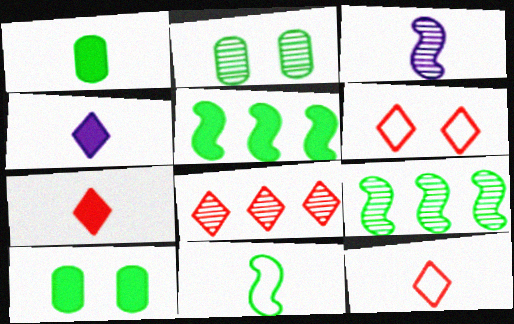[[1, 3, 12], 
[2, 3, 8], 
[6, 7, 8]]